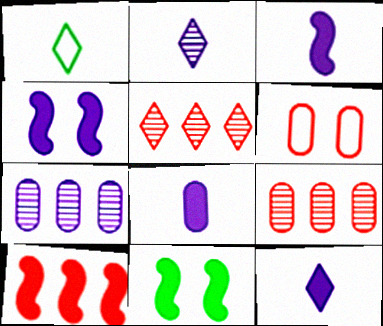[[1, 4, 9], 
[3, 8, 12], 
[3, 10, 11]]